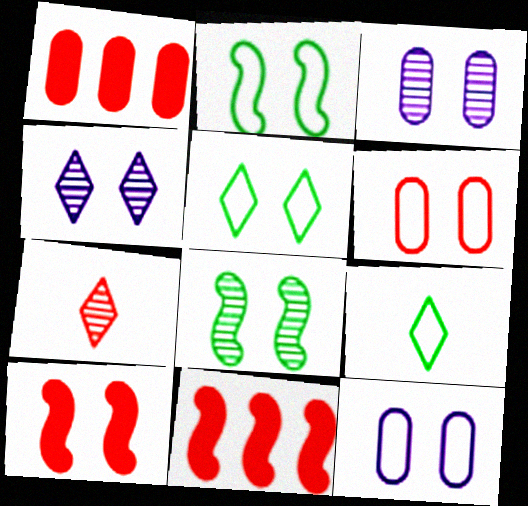[[3, 5, 10], 
[3, 9, 11], 
[6, 7, 11]]